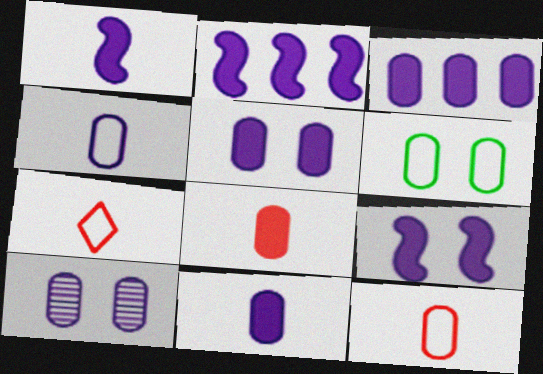[[1, 2, 9], 
[3, 4, 10], 
[3, 5, 11]]